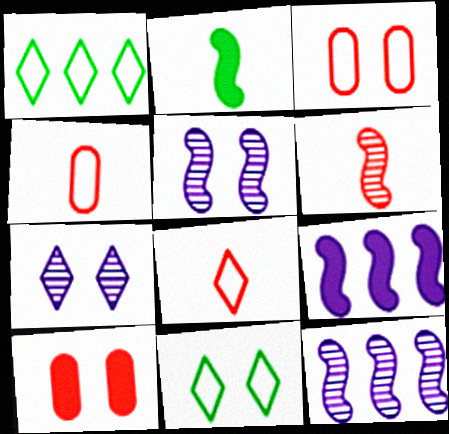[[5, 10, 11]]